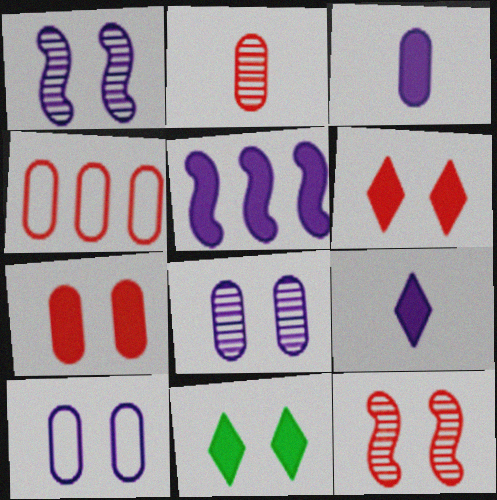[[2, 4, 7], 
[10, 11, 12]]